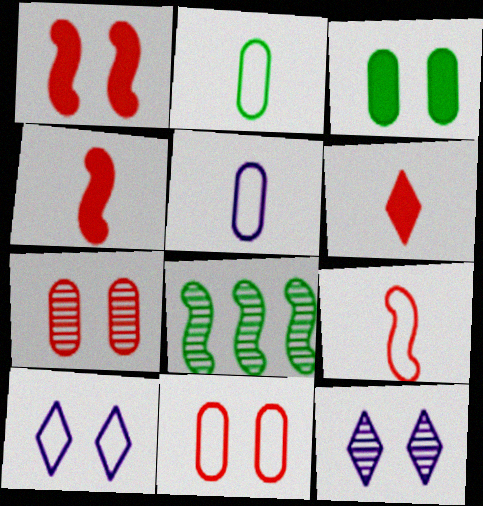[]